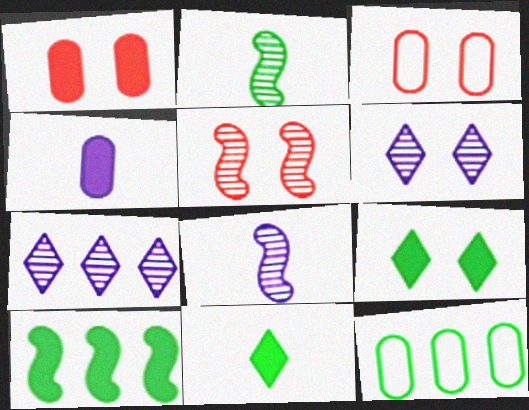[[2, 9, 12]]